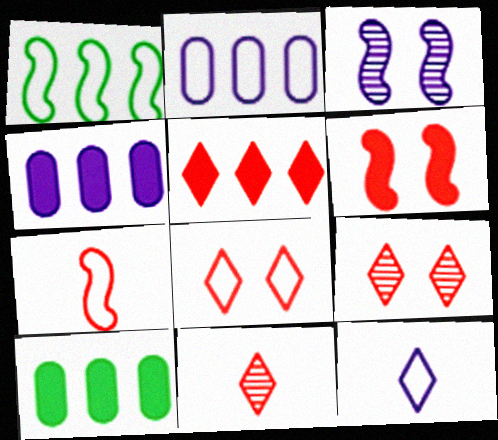[[3, 4, 12], 
[5, 8, 11]]